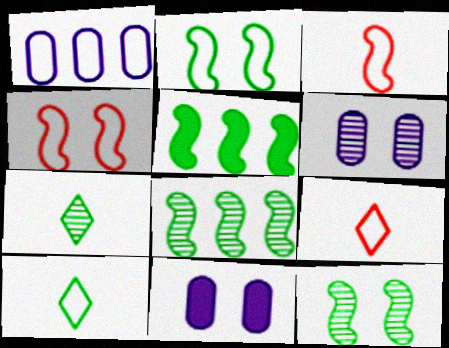[[1, 2, 9], 
[1, 4, 10], 
[5, 6, 9], 
[8, 9, 11]]